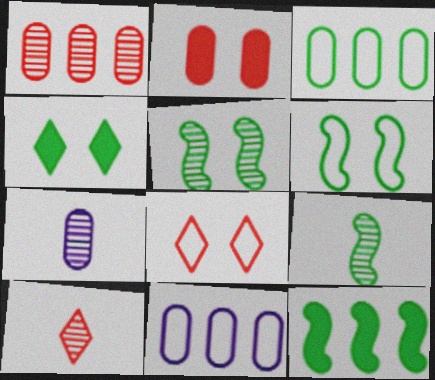[[2, 3, 7], 
[3, 4, 9], 
[6, 9, 12], 
[7, 8, 12], 
[7, 9, 10]]